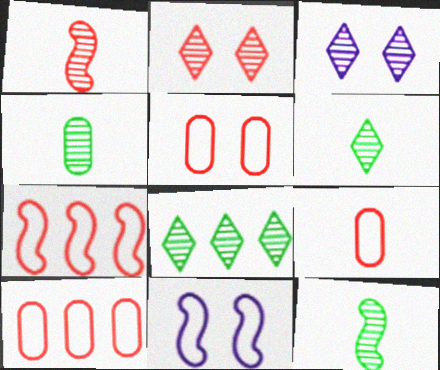[[4, 6, 12], 
[5, 9, 10]]